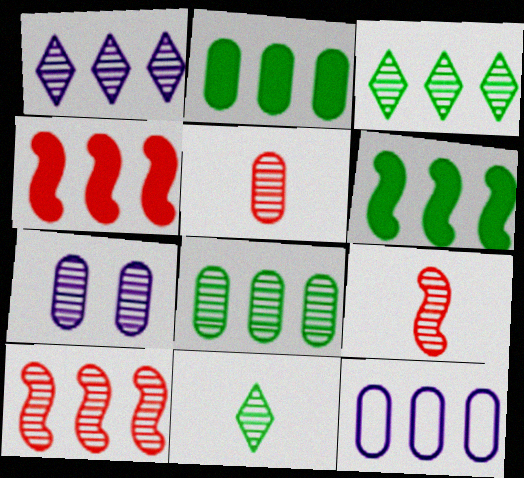[[1, 8, 10], 
[3, 4, 12], 
[3, 7, 9], 
[5, 7, 8], 
[7, 10, 11]]